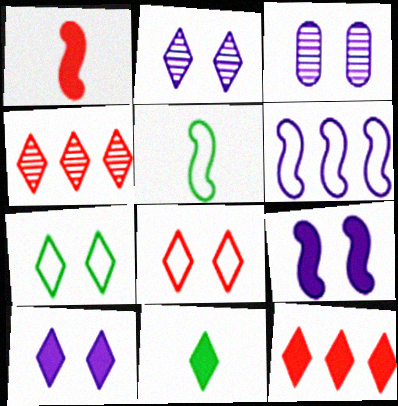[[3, 5, 12], 
[10, 11, 12]]